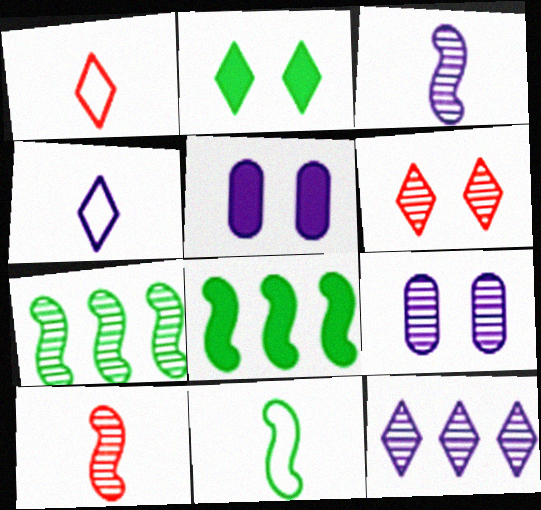[[1, 2, 12], 
[1, 5, 7], 
[1, 8, 9], 
[3, 9, 12]]